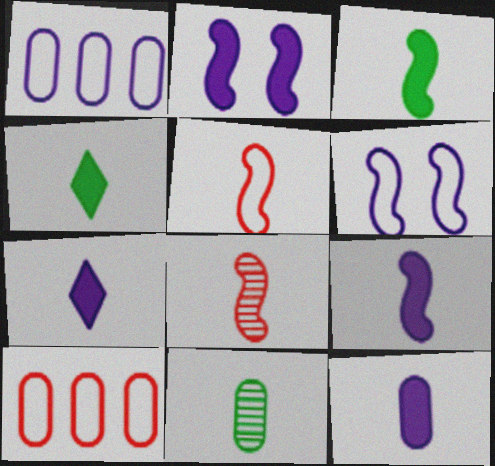[[5, 7, 11], 
[7, 9, 12]]